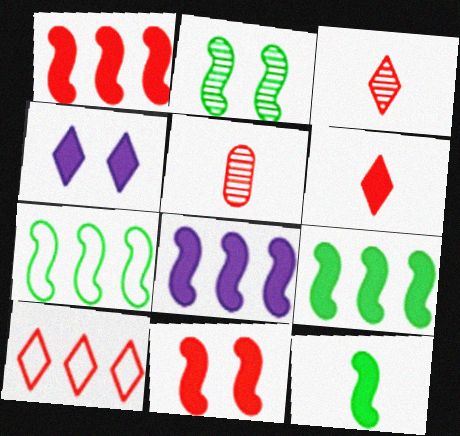[[1, 8, 9], 
[2, 7, 12], 
[4, 5, 7], 
[5, 10, 11], 
[8, 11, 12]]